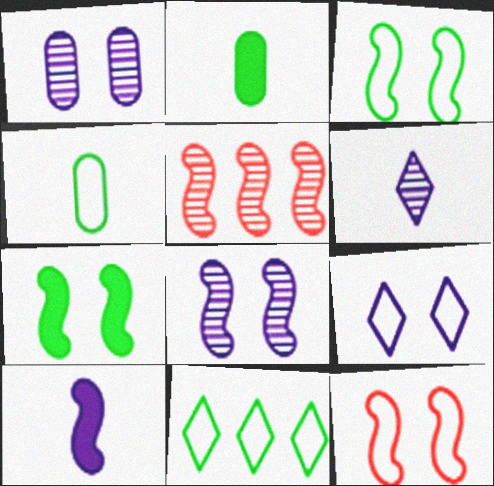[[2, 5, 9], 
[3, 4, 11], 
[3, 5, 10], 
[7, 8, 12]]